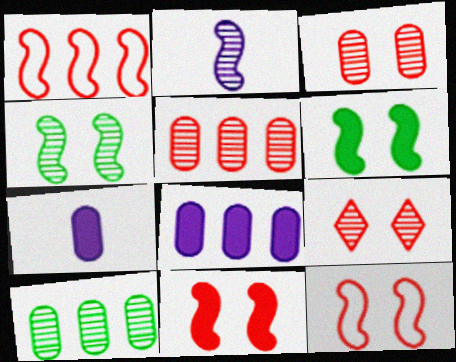[[1, 2, 6], 
[2, 9, 10]]